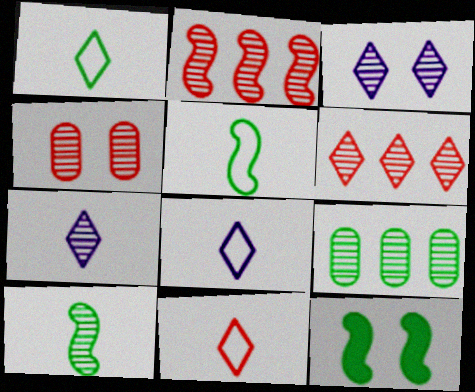[[1, 8, 11], 
[1, 9, 12]]